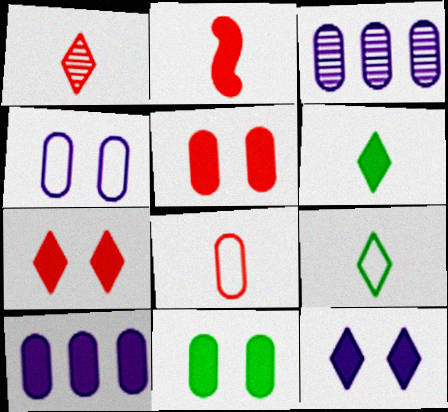[[1, 2, 8], 
[3, 8, 11]]